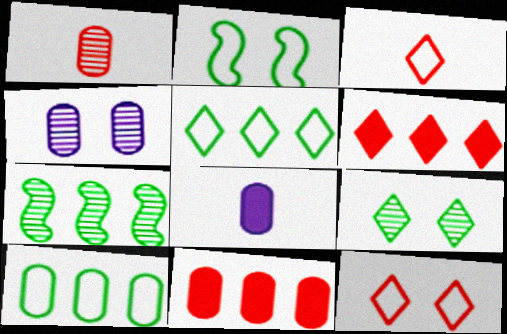[[7, 8, 12]]